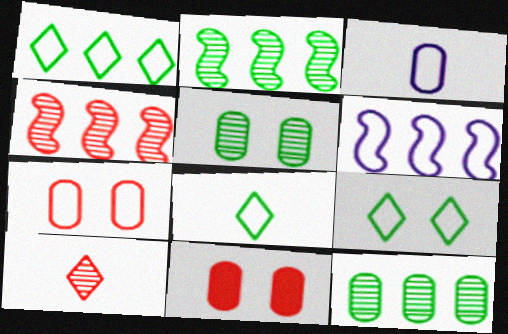[[1, 8, 9], 
[3, 11, 12], 
[6, 7, 8]]